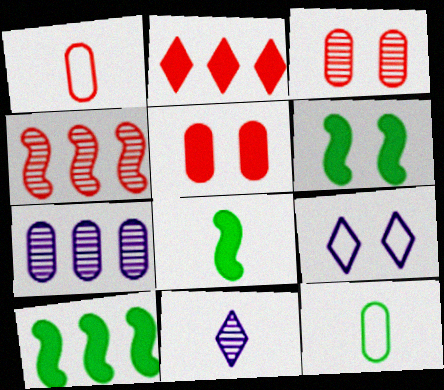[[1, 8, 11], 
[3, 6, 9], 
[5, 7, 12], 
[6, 8, 10]]